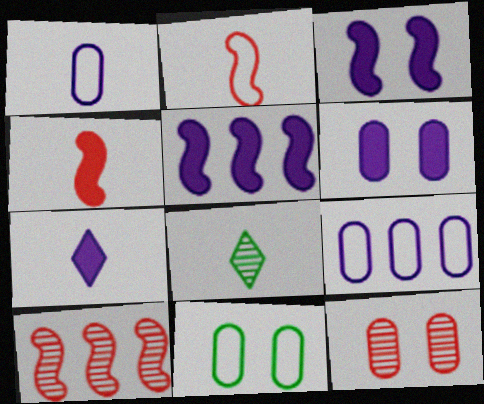[[1, 4, 8], 
[5, 6, 7], 
[6, 11, 12], 
[7, 10, 11]]